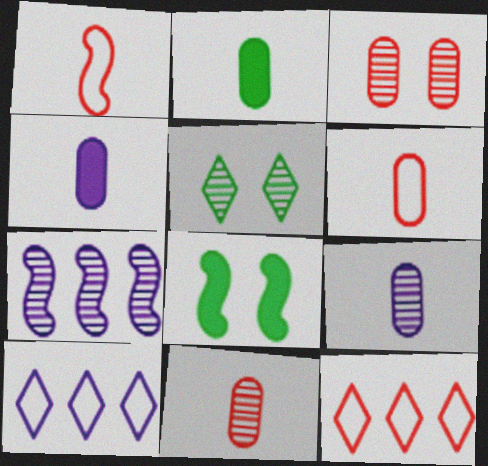[[1, 7, 8], 
[2, 6, 9], 
[5, 7, 11], 
[8, 9, 12], 
[8, 10, 11]]